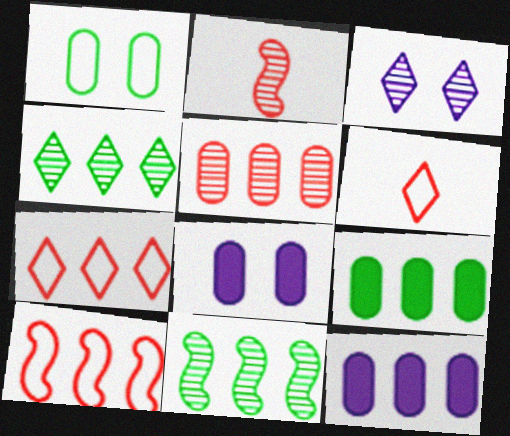[[4, 10, 12], 
[6, 8, 11], 
[7, 11, 12]]